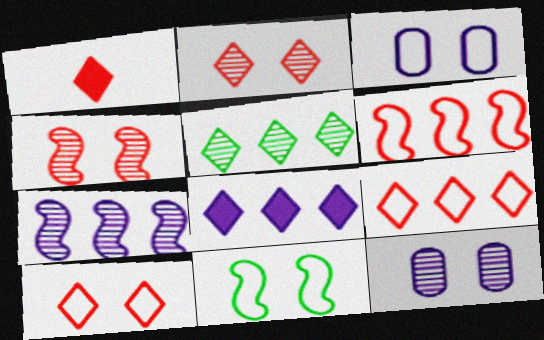[[1, 2, 9], 
[3, 10, 11], 
[5, 8, 9]]